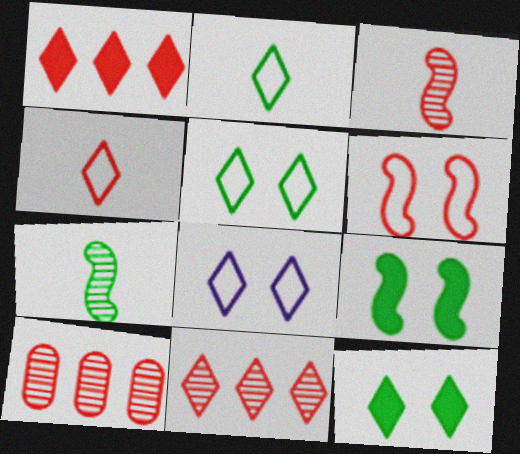[]